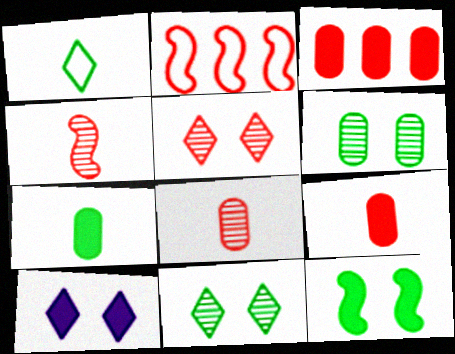[[2, 5, 9]]